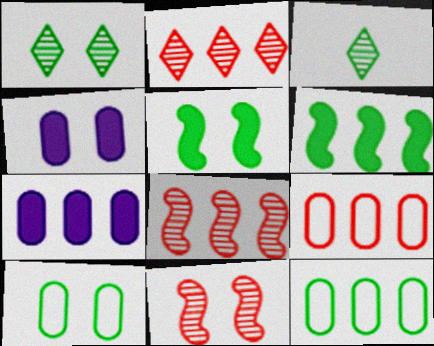[[1, 5, 10], 
[3, 5, 12], 
[3, 6, 10]]